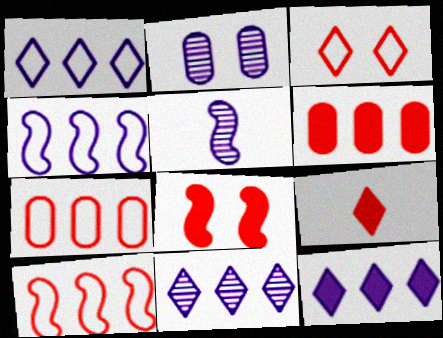[[1, 11, 12], 
[2, 5, 11], 
[6, 8, 9]]